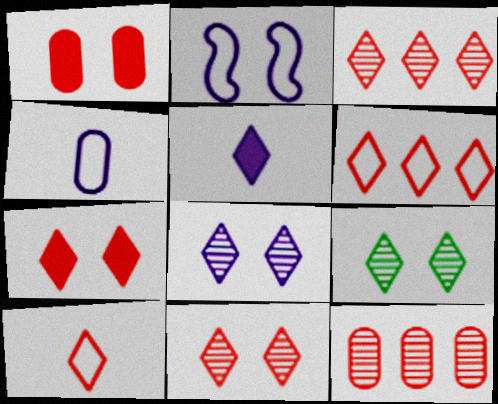[[1, 2, 9], 
[3, 7, 10], 
[5, 6, 9], 
[8, 9, 11]]